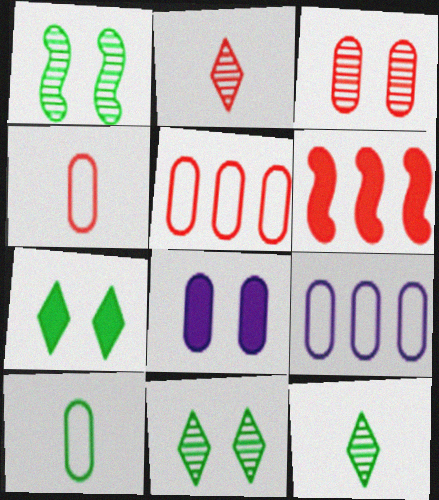[]